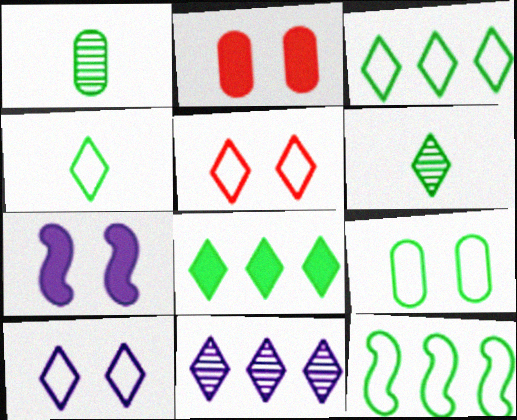[[4, 9, 12]]